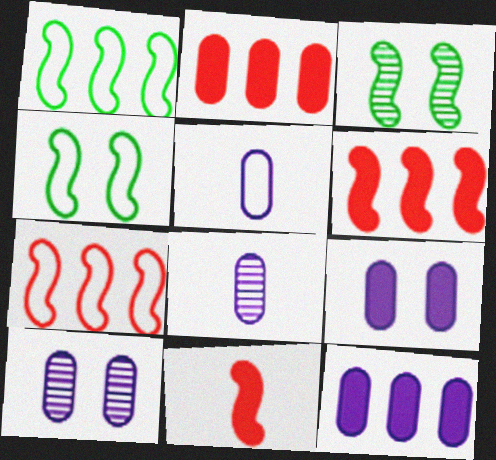[[5, 10, 12]]